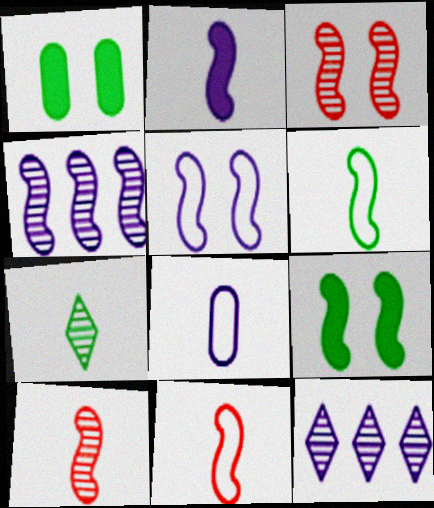[[1, 11, 12], 
[2, 4, 5], 
[2, 6, 10], 
[3, 5, 9], 
[4, 9, 11]]